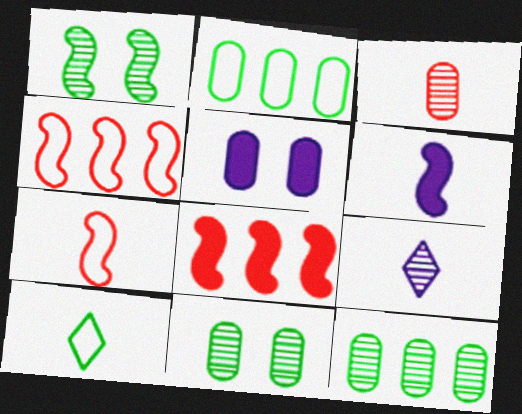[[1, 4, 6], 
[2, 3, 5], 
[3, 6, 10]]